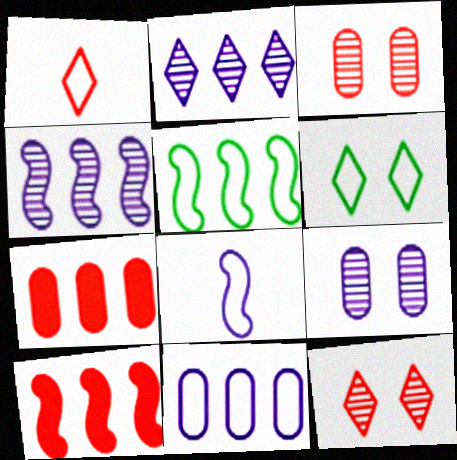[[1, 3, 10], 
[2, 5, 7], 
[4, 5, 10]]